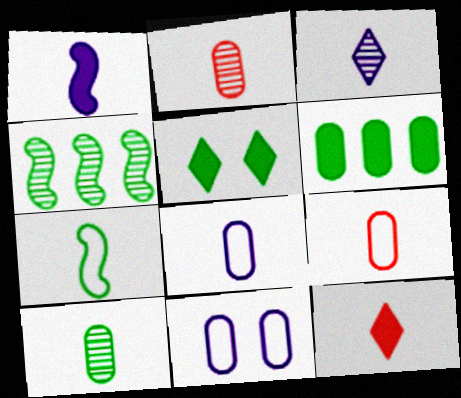[[1, 3, 8], 
[2, 6, 11], 
[4, 11, 12]]